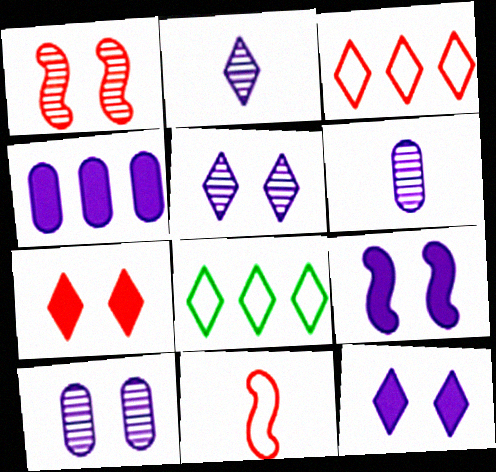[[2, 7, 8]]